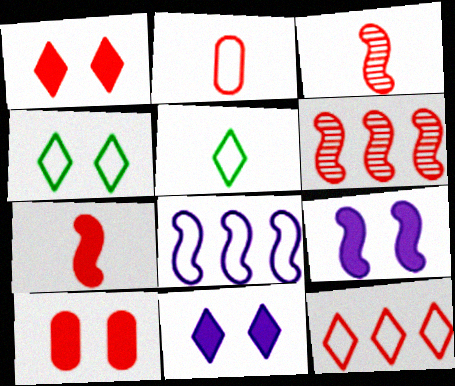[[1, 2, 6], 
[2, 4, 8], 
[3, 10, 12]]